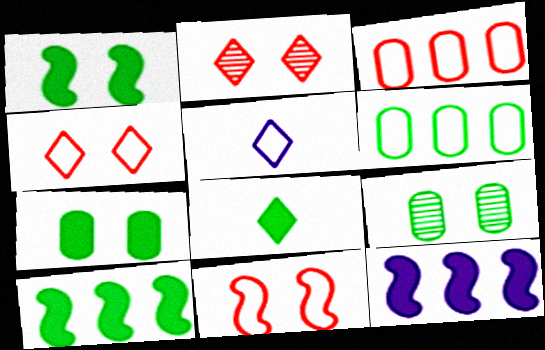[[5, 6, 11], 
[7, 8, 10]]